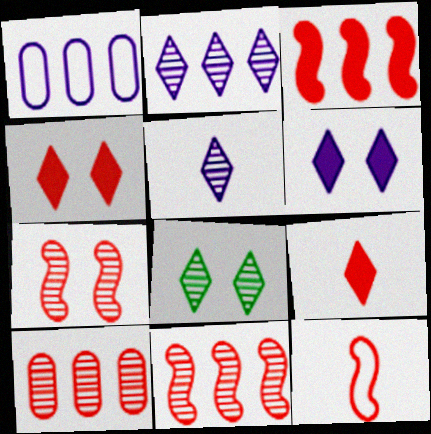[[3, 7, 12], 
[4, 10, 12]]